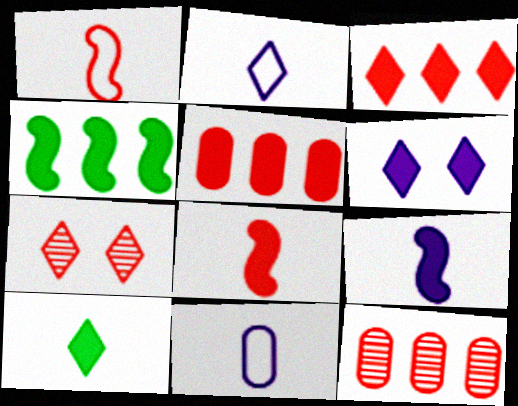[[1, 5, 7], 
[3, 6, 10], 
[4, 7, 11]]